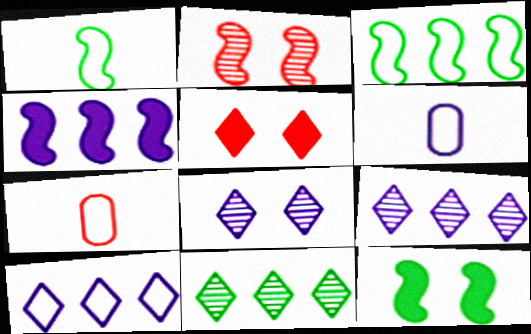[[1, 2, 4], 
[4, 6, 8], 
[7, 9, 12]]